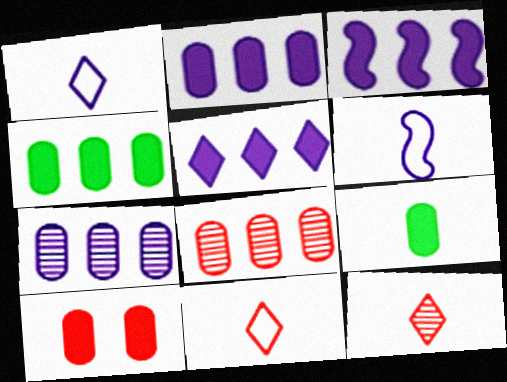[[2, 3, 5], 
[2, 9, 10], 
[6, 9, 12]]